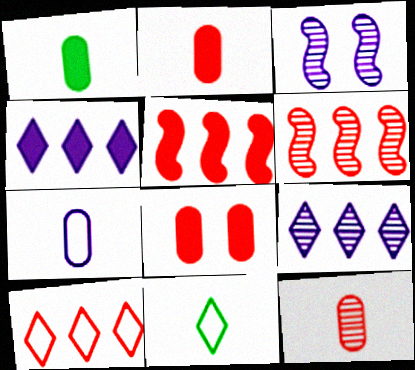[[1, 3, 10], 
[1, 7, 12], 
[3, 4, 7]]